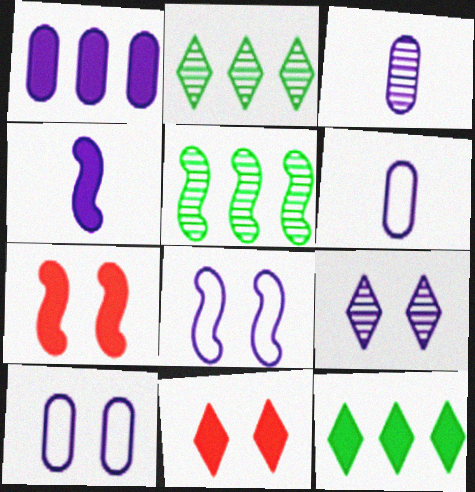[[1, 3, 10], 
[2, 6, 7], 
[5, 6, 11]]